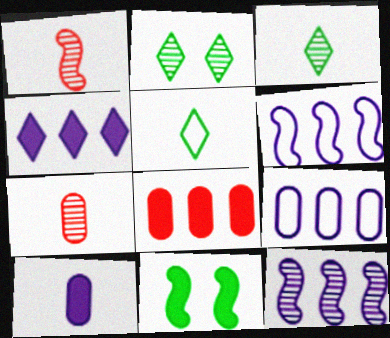[[1, 5, 10], 
[1, 6, 11], 
[2, 7, 12], 
[4, 9, 12]]